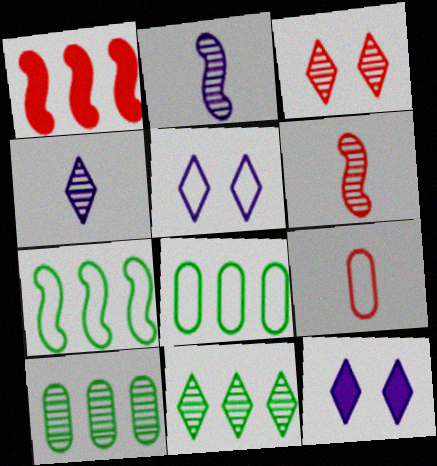[[1, 3, 9], 
[2, 3, 10], 
[3, 4, 11], 
[5, 7, 9], 
[6, 8, 12]]